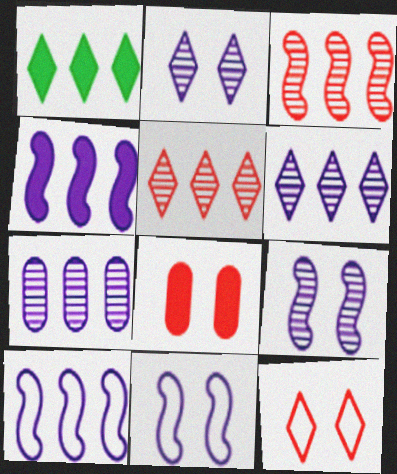[]